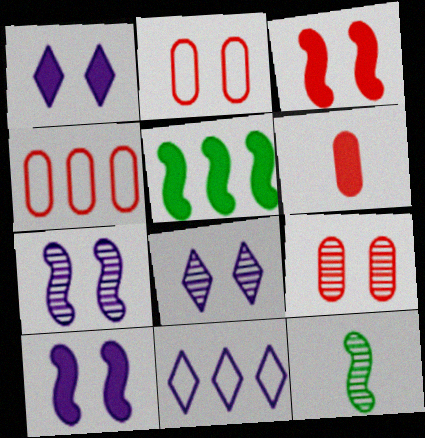[[1, 4, 12], 
[1, 5, 6], 
[4, 6, 9]]